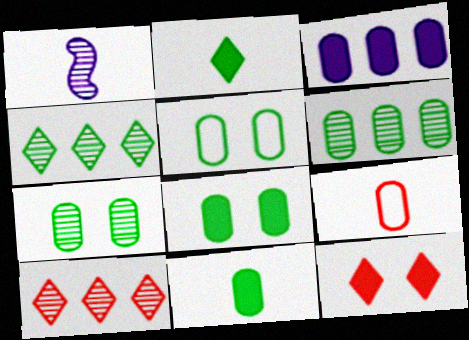[[1, 2, 9], 
[1, 7, 10], 
[3, 7, 9], 
[5, 6, 11], 
[5, 7, 8]]